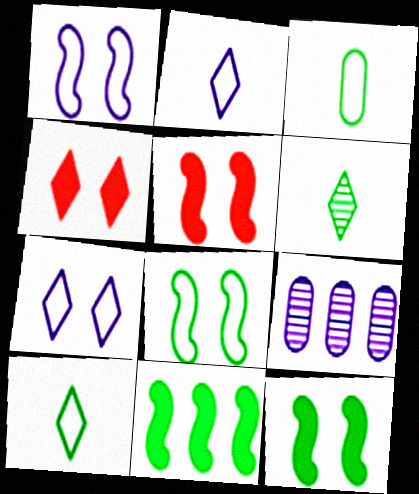[[5, 9, 10]]